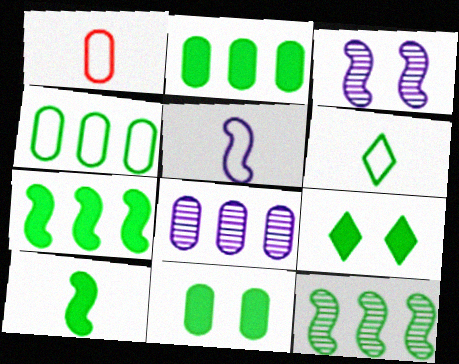[[1, 5, 6], 
[1, 8, 11], 
[2, 9, 10], 
[6, 11, 12]]